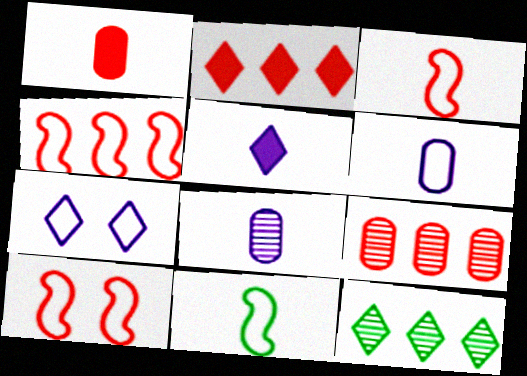[[2, 4, 9], 
[3, 4, 10]]